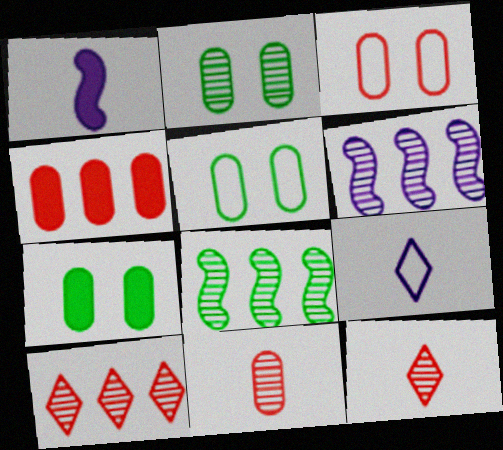[[1, 5, 10], 
[2, 5, 7], 
[2, 6, 12], 
[3, 4, 11]]